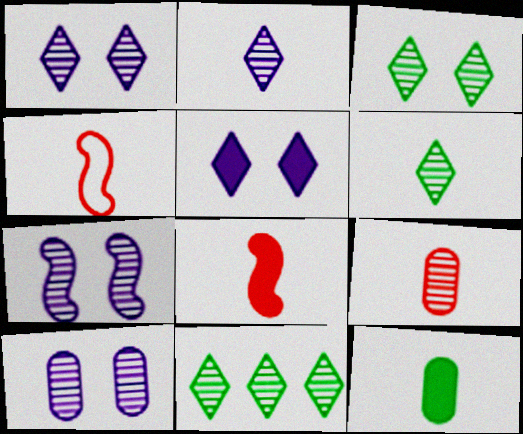[[1, 7, 10], 
[2, 4, 12], 
[3, 6, 11], 
[7, 9, 11]]